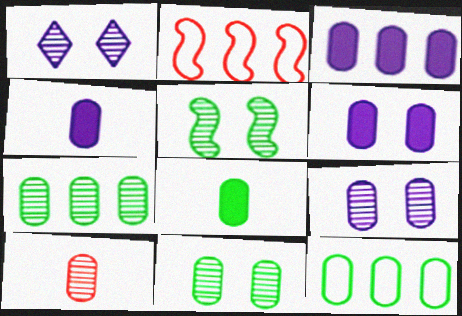[[1, 2, 8], 
[3, 4, 6], 
[6, 10, 12], 
[7, 9, 10], 
[8, 11, 12]]